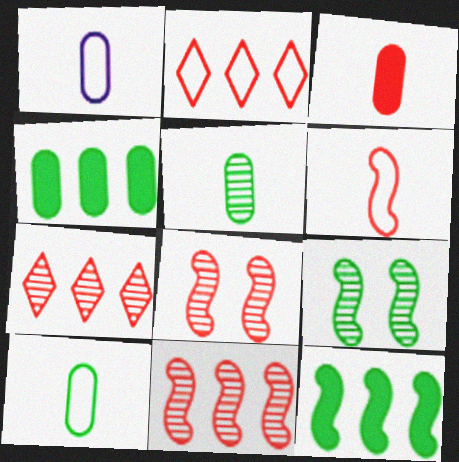[[1, 3, 5], 
[2, 3, 8]]